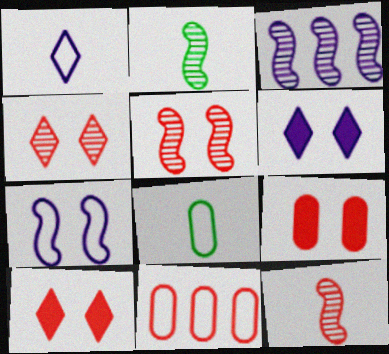[[2, 3, 5], 
[2, 6, 11], 
[3, 8, 10], 
[10, 11, 12]]